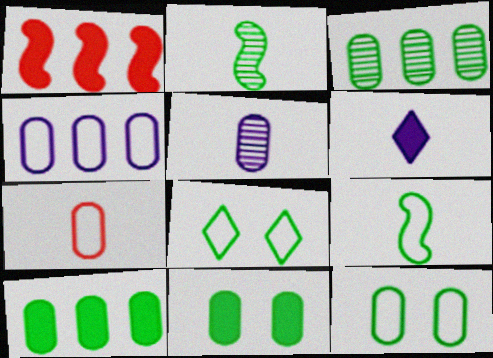[[1, 5, 8], 
[1, 6, 11], 
[2, 6, 7], 
[2, 8, 10], 
[4, 7, 12]]